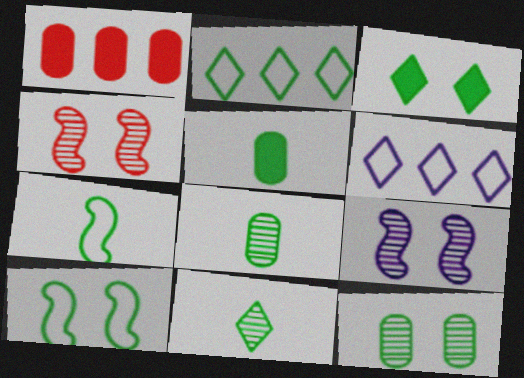[[2, 3, 11], 
[3, 10, 12], 
[4, 5, 6], 
[5, 7, 11]]